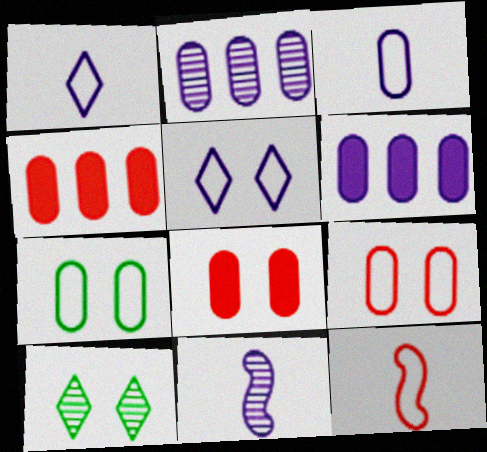[[5, 6, 11], 
[6, 10, 12]]